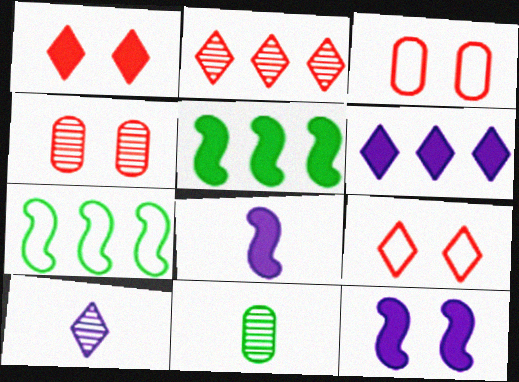[[3, 5, 10]]